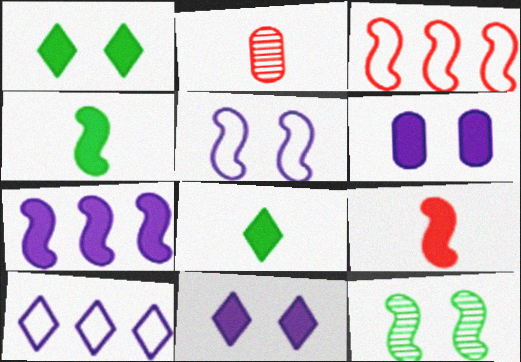[]